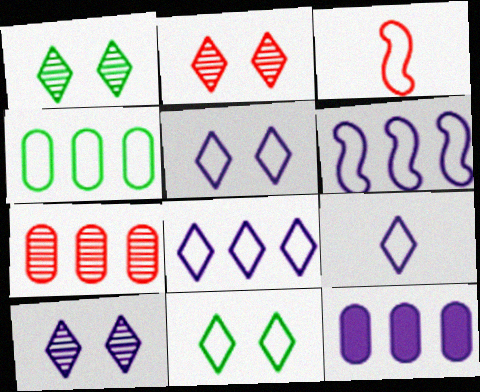[[1, 2, 10], 
[1, 3, 12], 
[3, 4, 5], 
[4, 7, 12], 
[5, 8, 9]]